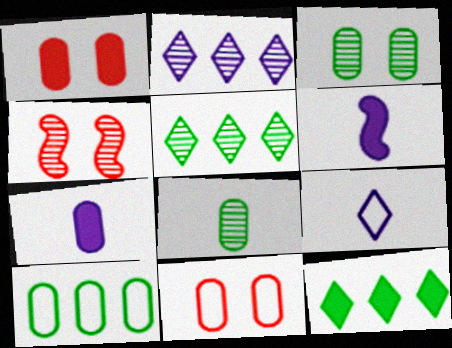[[1, 6, 12], 
[2, 4, 8], 
[5, 6, 11]]